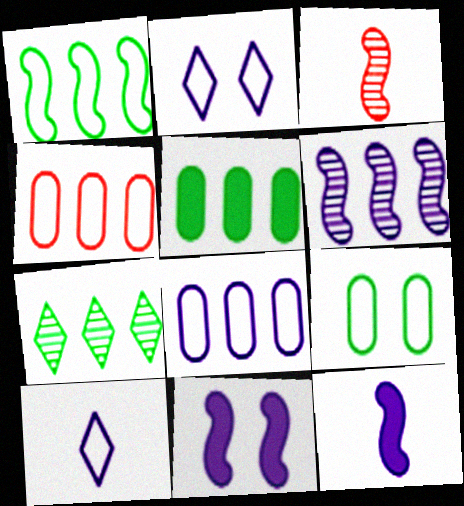[[1, 3, 11], 
[1, 5, 7], 
[2, 3, 5]]